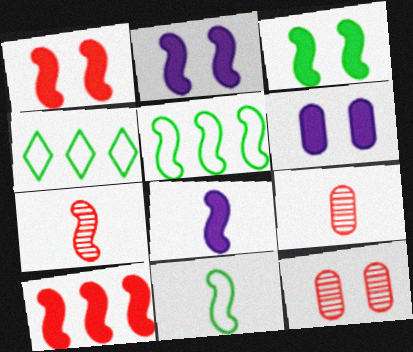[[1, 2, 3], 
[2, 4, 9], 
[2, 5, 7], 
[3, 8, 10], 
[4, 6, 7], 
[4, 8, 12], 
[7, 8, 11]]